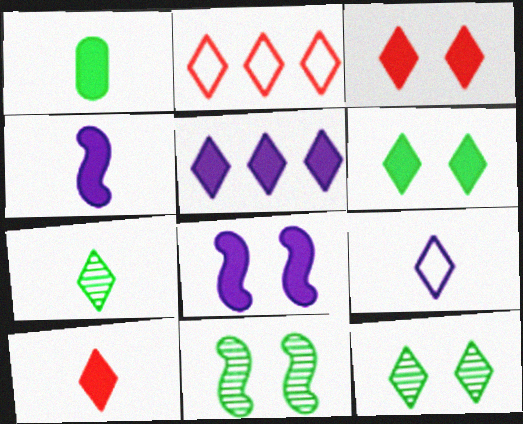[[1, 4, 10], 
[5, 6, 10], 
[7, 9, 10]]